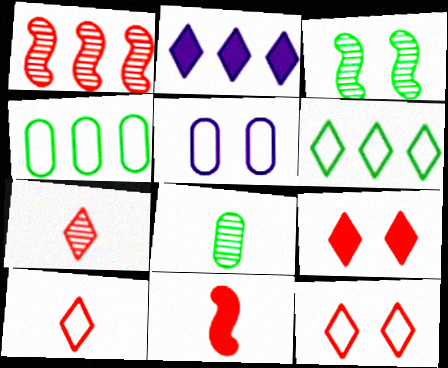[[1, 2, 4], 
[3, 5, 9]]